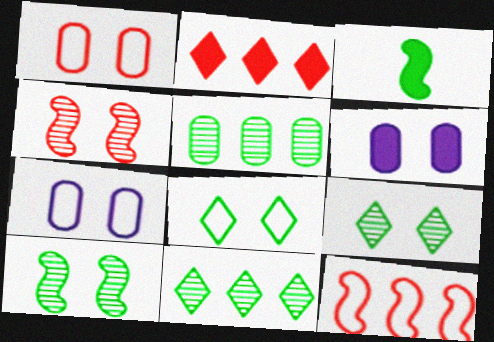[[2, 3, 6], 
[3, 5, 8], 
[4, 6, 8]]